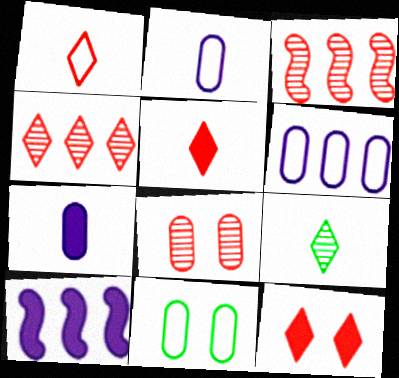[[1, 4, 12]]